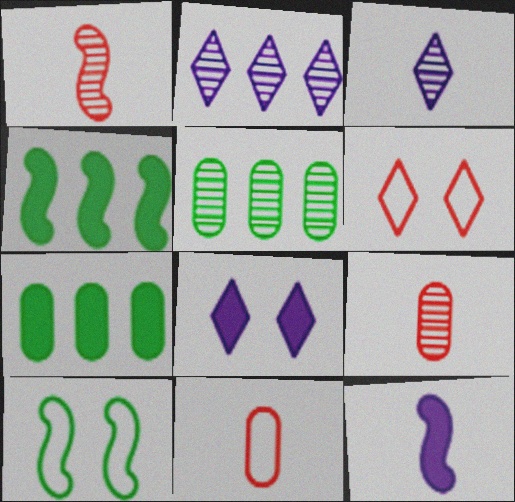[[5, 6, 12]]